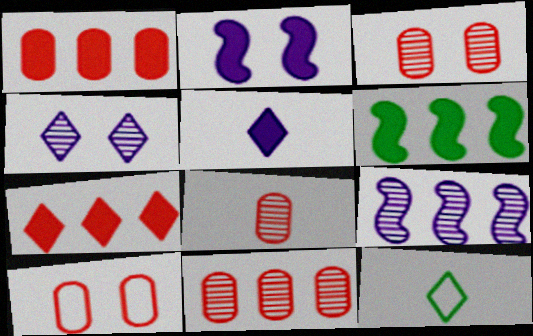[[1, 8, 10], 
[2, 11, 12], 
[3, 8, 11], 
[4, 7, 12]]